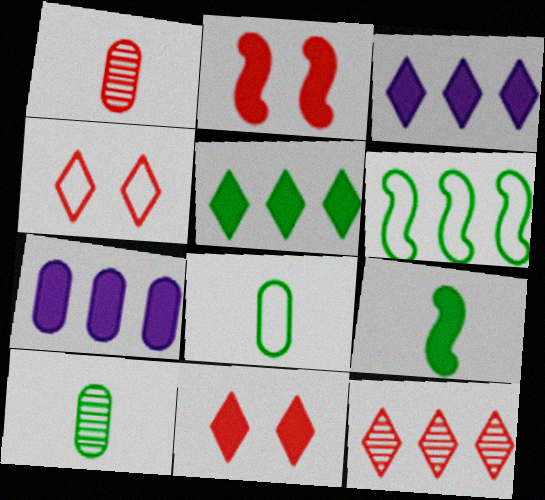[[6, 7, 12], 
[7, 9, 11]]